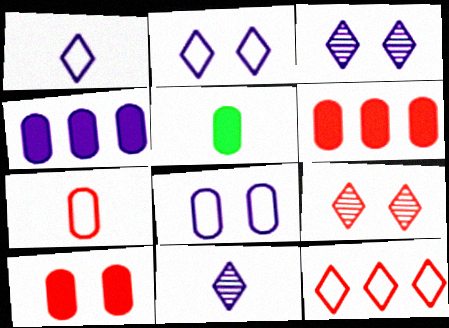[[4, 5, 10]]